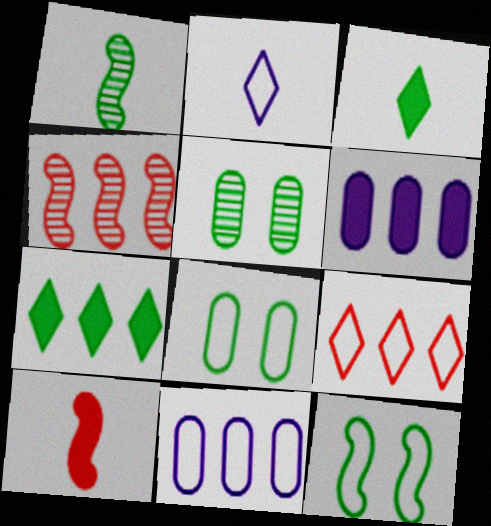[[1, 7, 8], 
[4, 7, 11]]